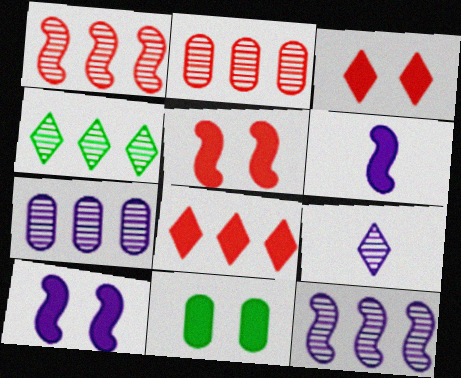[[1, 4, 7], 
[2, 4, 12], 
[3, 10, 11], 
[6, 8, 11]]